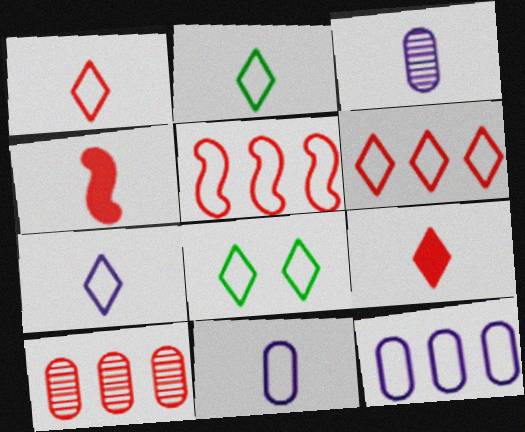[[1, 2, 7], 
[2, 3, 4], 
[5, 8, 11], 
[6, 7, 8]]